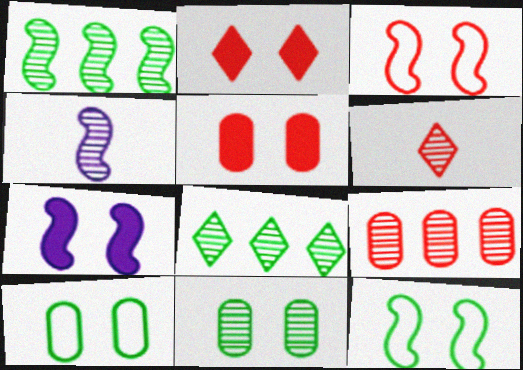[]